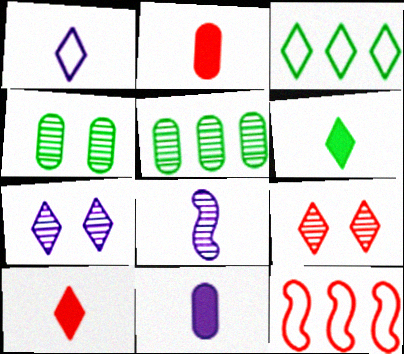[[1, 8, 11], 
[2, 9, 12], 
[3, 7, 10], 
[5, 8, 9]]